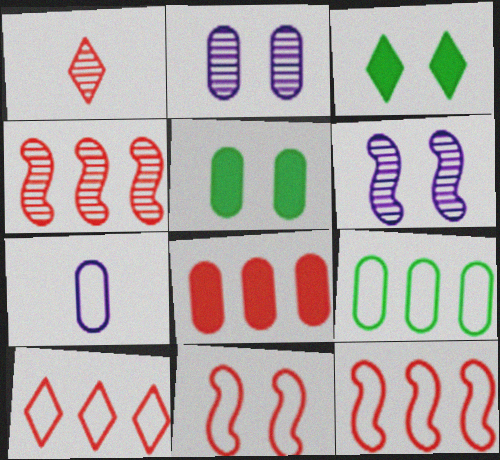[[1, 8, 11], 
[2, 3, 11], 
[3, 4, 7], 
[4, 8, 10]]